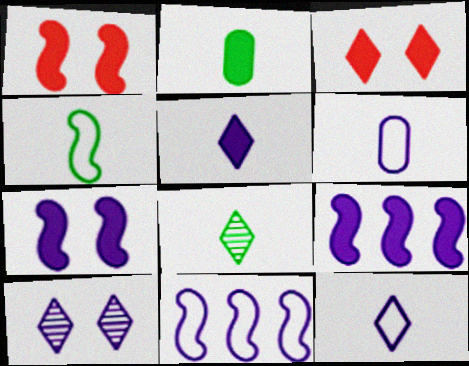[[2, 3, 9], 
[2, 4, 8], 
[6, 9, 10]]